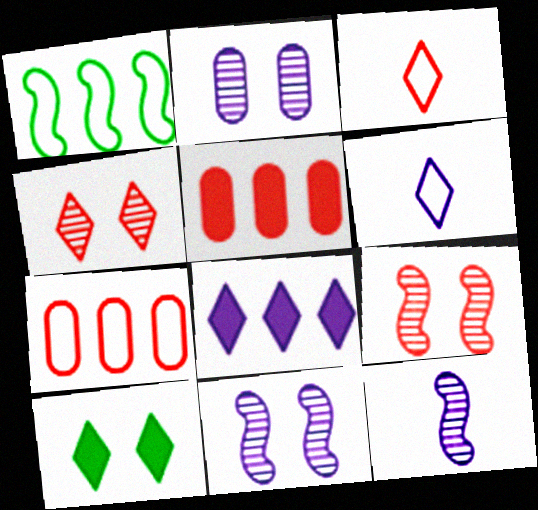[[3, 5, 9], 
[7, 10, 12]]